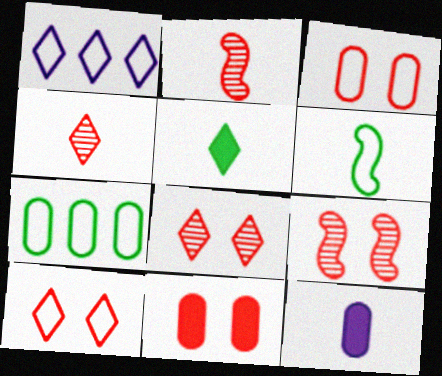[[1, 3, 6], 
[1, 5, 8], 
[4, 6, 12], 
[9, 10, 11]]